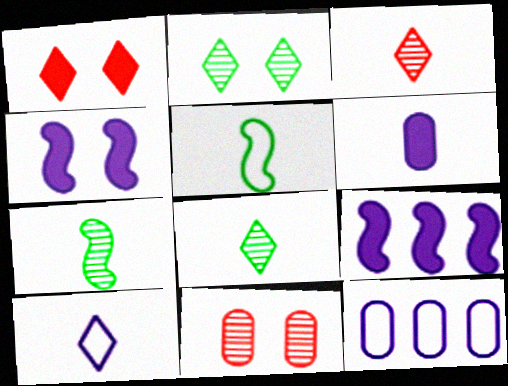[[1, 7, 12], 
[3, 5, 6]]